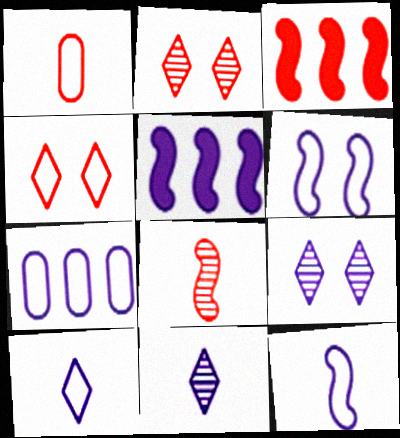[[1, 2, 3], 
[6, 7, 10]]